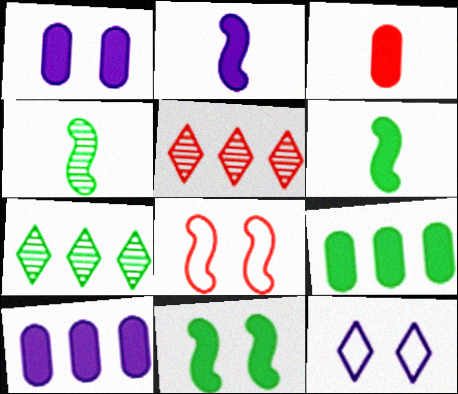[[1, 3, 9], 
[3, 5, 8]]